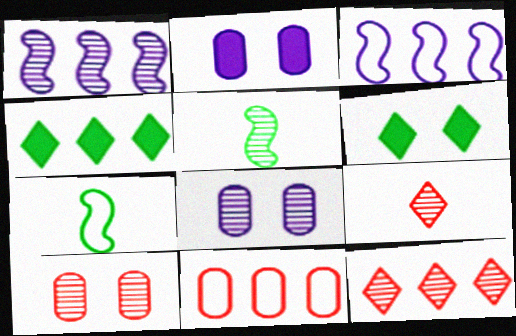[[1, 4, 11], 
[2, 7, 12], 
[5, 8, 12]]